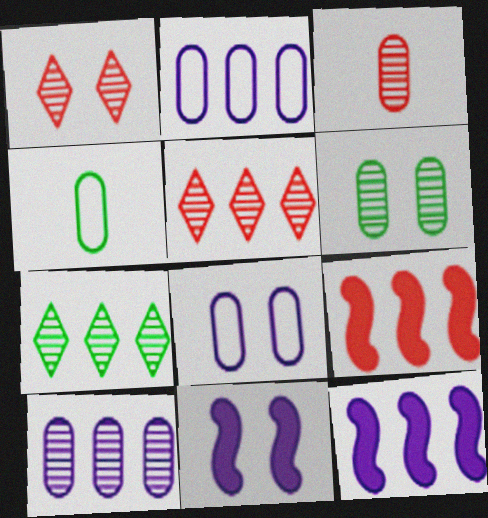[[1, 4, 12], 
[2, 7, 9], 
[3, 6, 10], 
[4, 5, 11]]